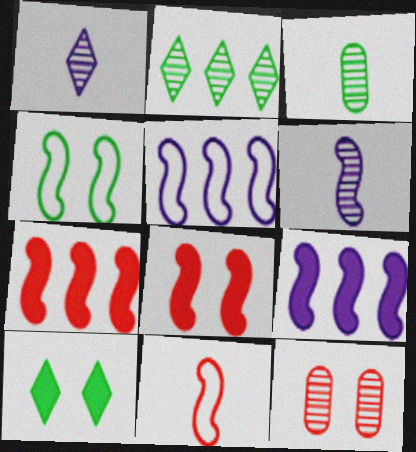[[2, 6, 12], 
[4, 5, 11], 
[4, 6, 7]]